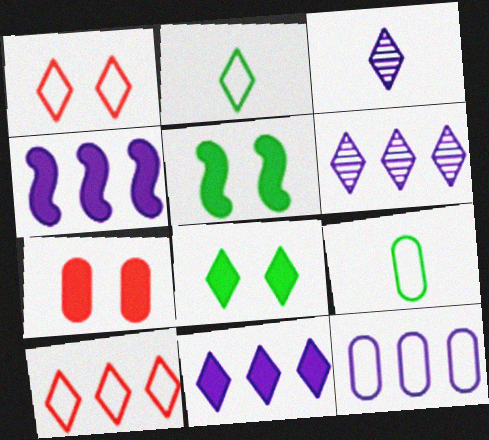[[3, 8, 10], 
[4, 6, 12]]